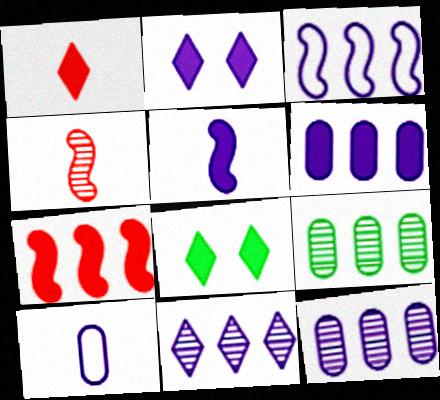[[2, 5, 6], 
[3, 6, 11]]